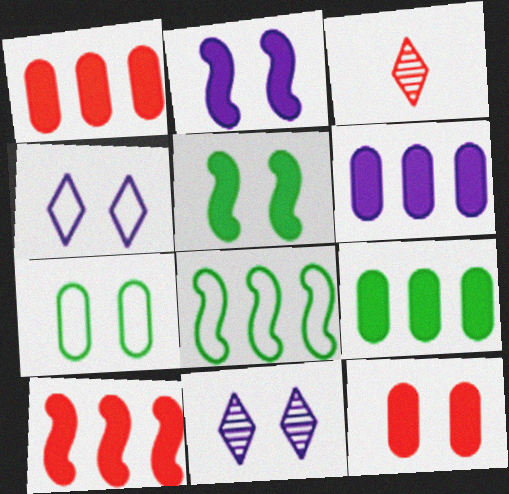[[1, 6, 9]]